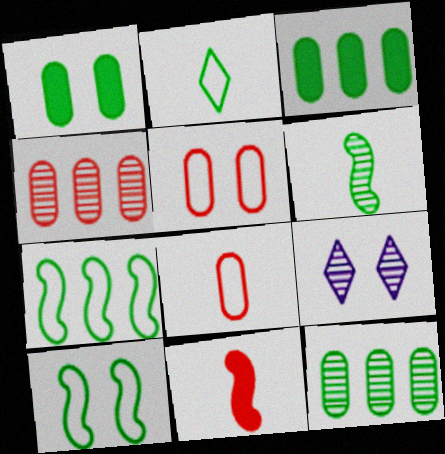[[4, 6, 9]]